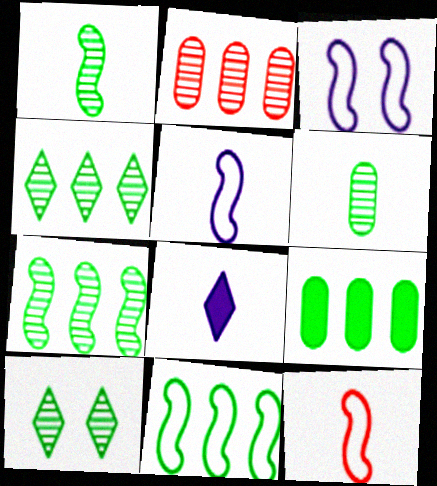[[3, 11, 12], 
[4, 9, 11], 
[6, 7, 10], 
[6, 8, 12]]